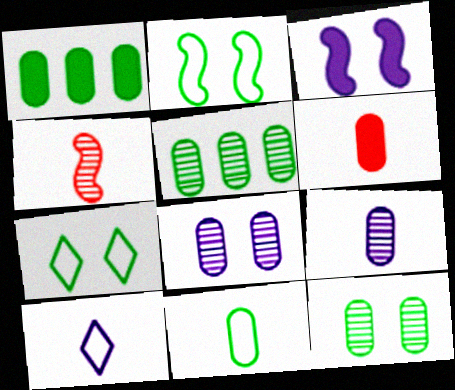[[1, 11, 12], 
[6, 9, 11]]